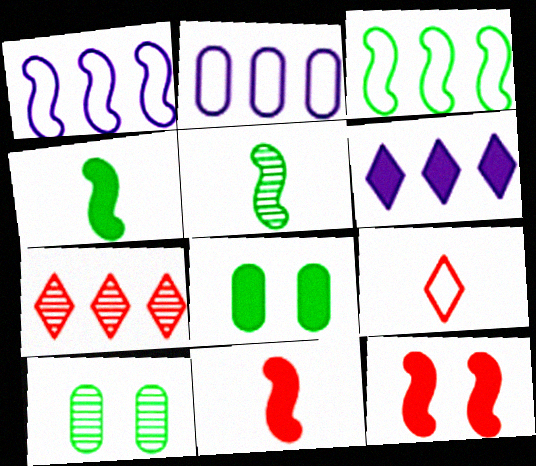[[1, 5, 12], 
[6, 8, 11]]